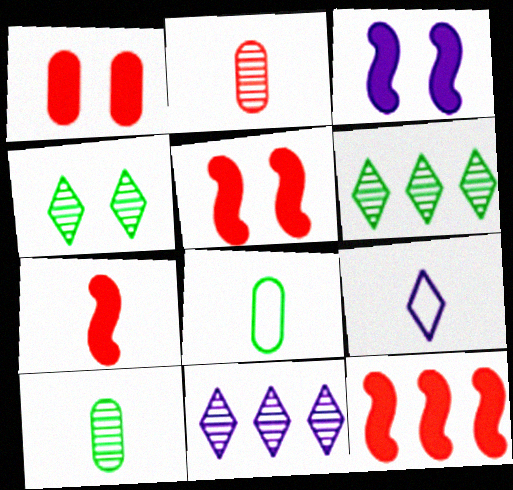[[5, 7, 12], 
[5, 8, 11], 
[7, 9, 10]]